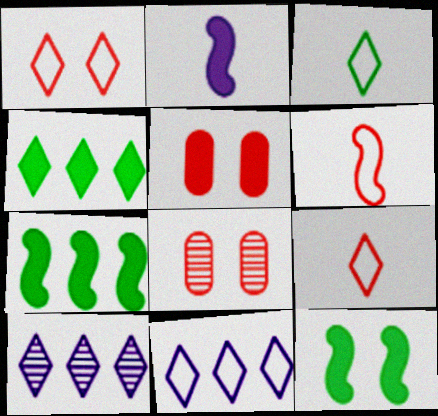[[1, 3, 11], 
[2, 4, 5]]